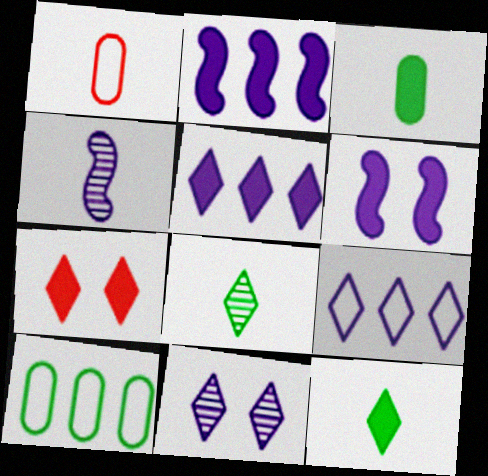[[1, 4, 12], 
[2, 3, 7], 
[4, 7, 10], 
[5, 7, 12], 
[7, 8, 9]]